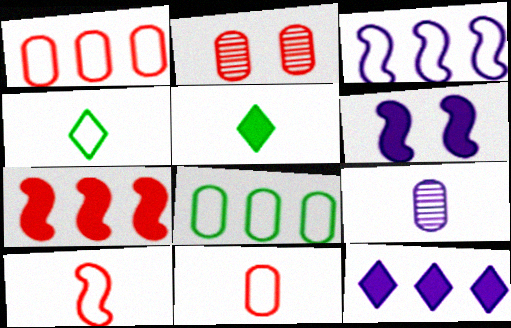[[2, 3, 5], 
[5, 9, 10]]